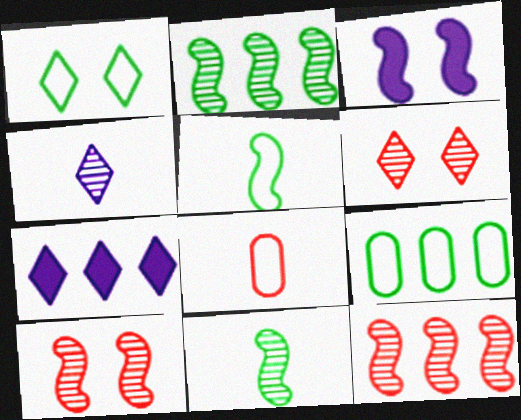[[1, 5, 9], 
[3, 5, 12], 
[7, 9, 12]]